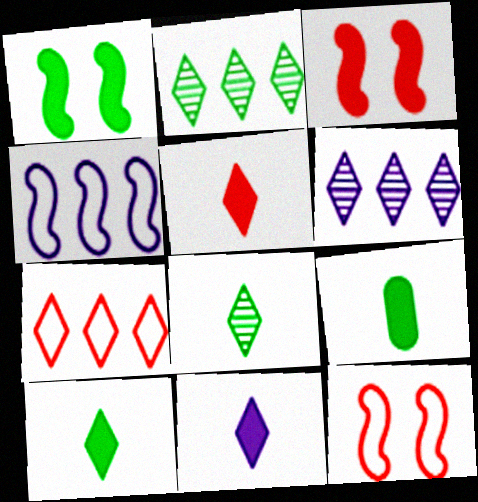[[5, 10, 11], 
[6, 9, 12]]